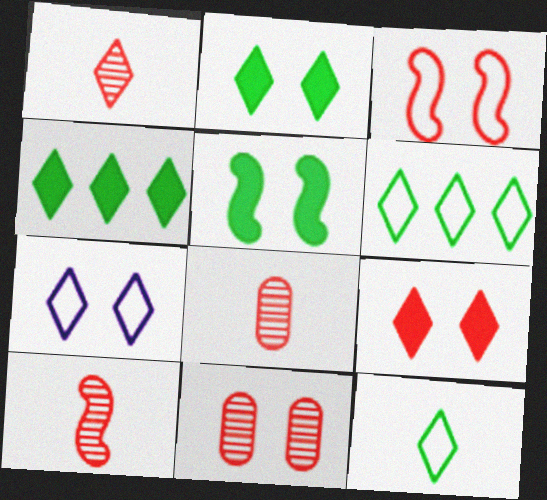[[1, 4, 7], 
[1, 8, 10], 
[3, 9, 11], 
[5, 7, 11]]